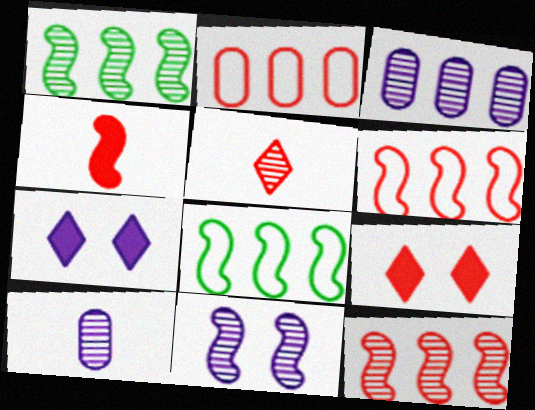[[4, 8, 11], 
[8, 9, 10]]